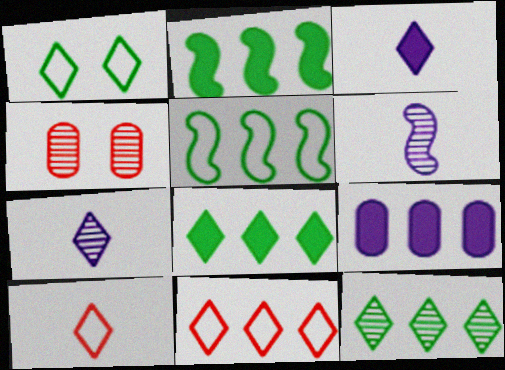[[3, 4, 5], 
[4, 6, 12]]